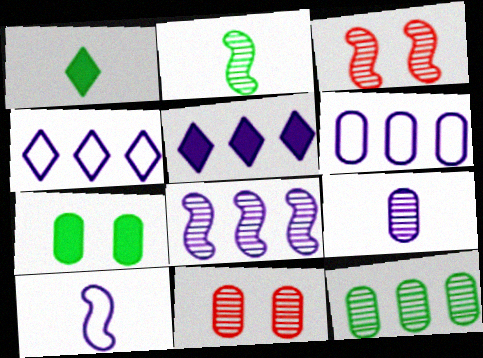[[1, 3, 6], 
[2, 3, 8], 
[5, 6, 8], 
[9, 11, 12]]